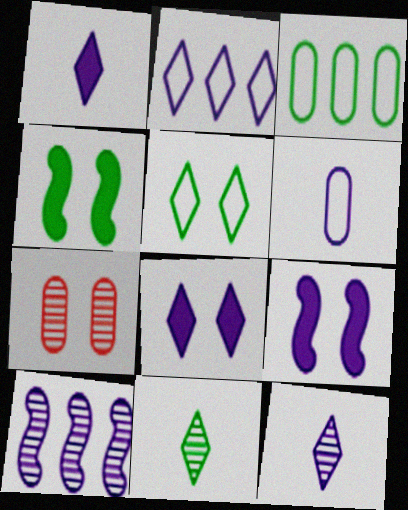[[2, 8, 12], 
[3, 4, 11], 
[5, 7, 9], 
[6, 8, 10], 
[7, 10, 11]]